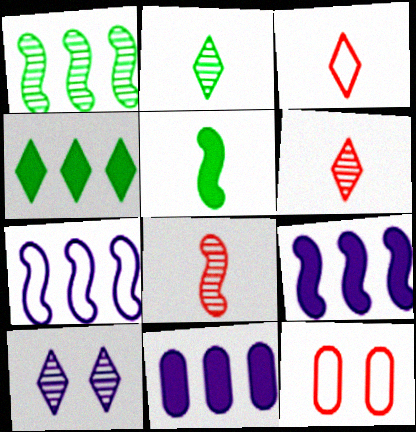[[2, 9, 12], 
[3, 4, 10]]